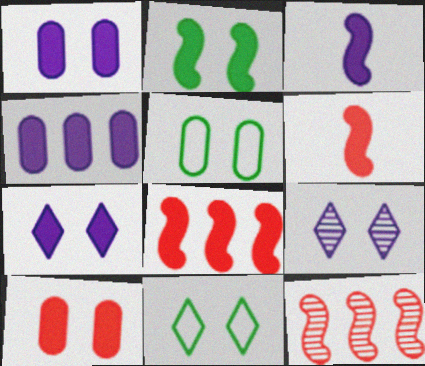[[2, 3, 8], 
[2, 7, 10], 
[3, 4, 7]]